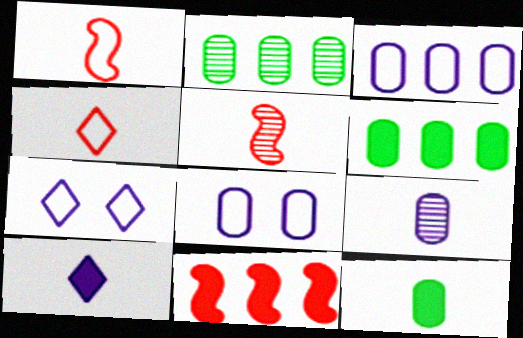[[5, 6, 7]]